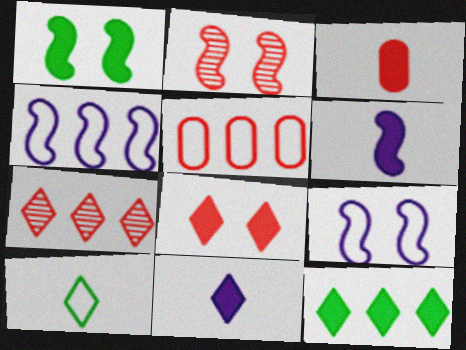[[1, 2, 9], 
[5, 9, 10], 
[8, 11, 12]]